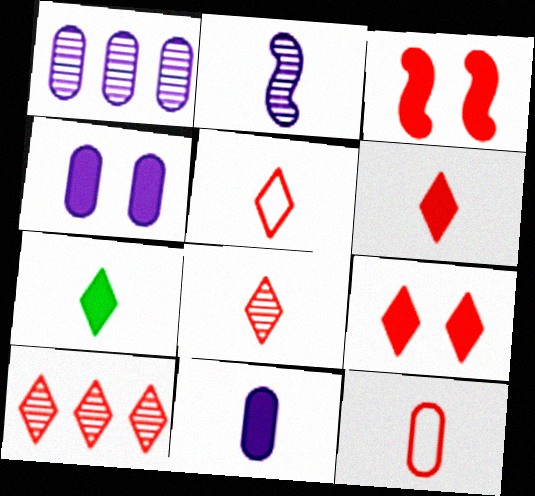[[2, 7, 12], 
[3, 10, 12], 
[5, 6, 8], 
[5, 9, 10]]